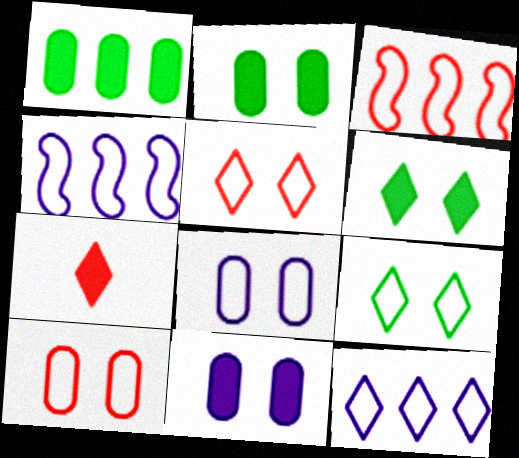[]